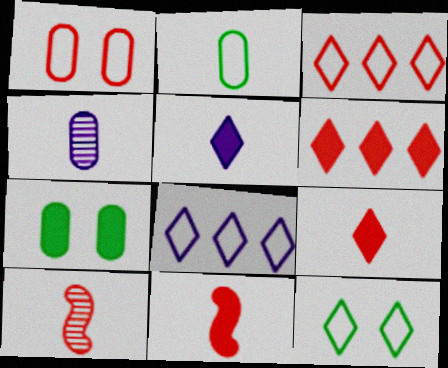[[1, 6, 10], 
[2, 5, 10], 
[7, 8, 10]]